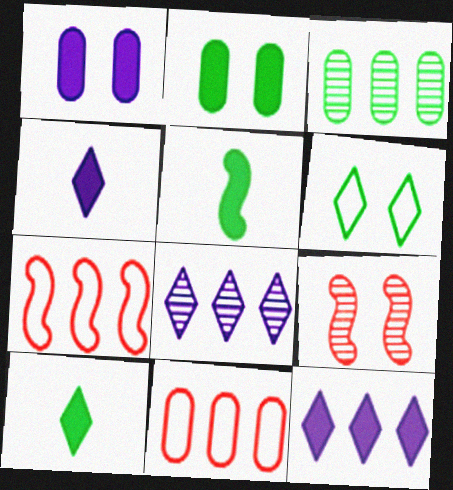[[1, 6, 9], 
[3, 5, 6], 
[3, 7, 12]]